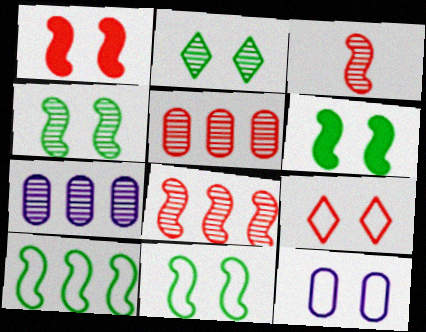[[1, 2, 12], 
[2, 3, 7], 
[4, 6, 11], 
[9, 11, 12]]